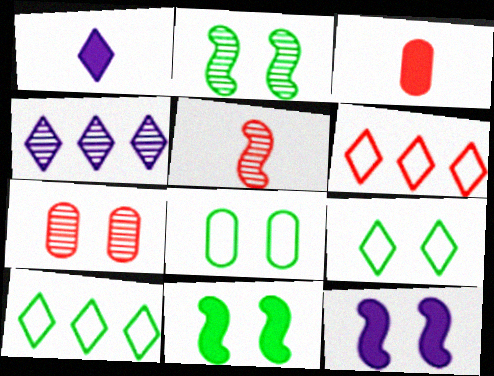[[7, 9, 12]]